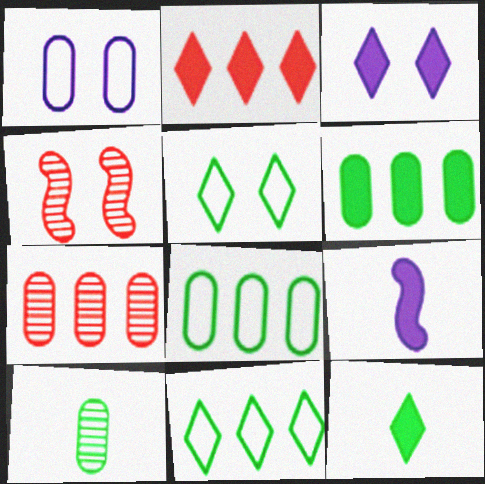[[2, 3, 12], 
[5, 7, 9]]